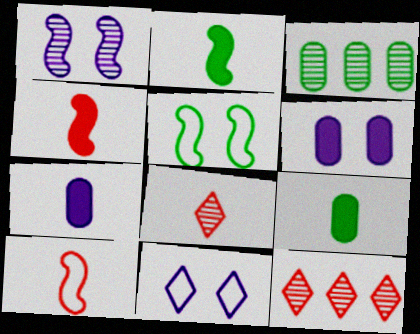[[1, 3, 8], 
[1, 6, 11], 
[3, 4, 11], 
[5, 7, 12]]